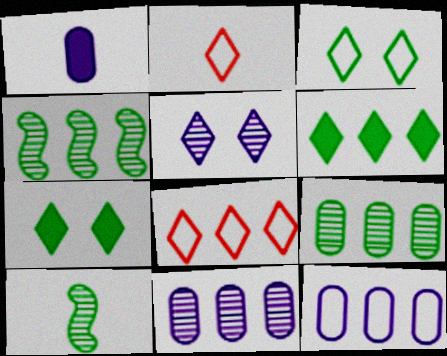[[1, 2, 10], 
[2, 5, 6]]